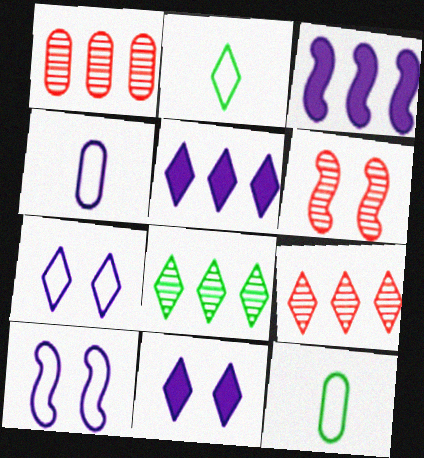[[2, 9, 11], 
[5, 6, 12]]